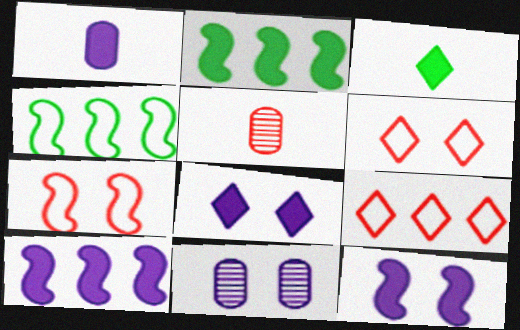[[1, 8, 10], 
[4, 5, 8]]